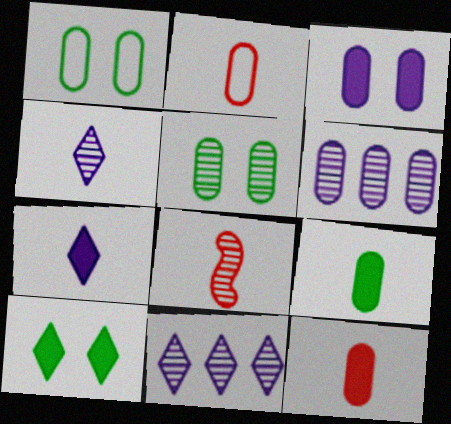[[1, 6, 12], 
[5, 8, 11]]